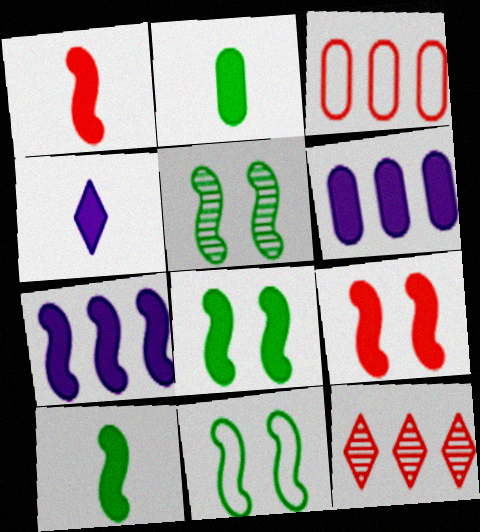[[1, 2, 4], 
[1, 7, 8], 
[3, 4, 5], 
[5, 8, 11], 
[7, 9, 10]]